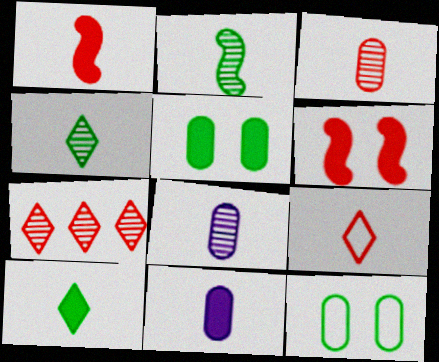[[1, 3, 9], 
[1, 10, 11], 
[2, 9, 11]]